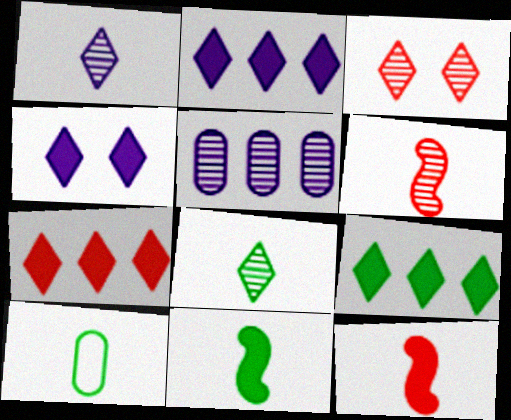[[1, 10, 12], 
[2, 7, 9], 
[8, 10, 11]]